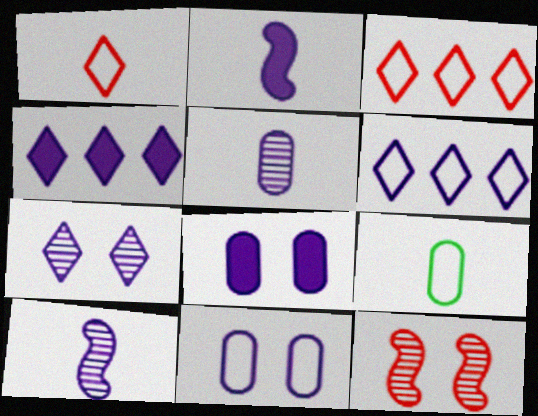[[2, 4, 8], 
[4, 9, 12], 
[4, 10, 11], 
[6, 8, 10]]